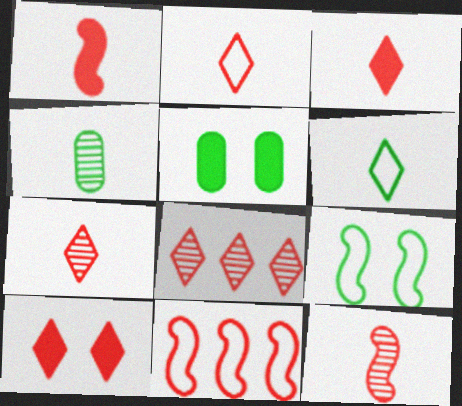[[2, 3, 7], 
[2, 8, 10]]